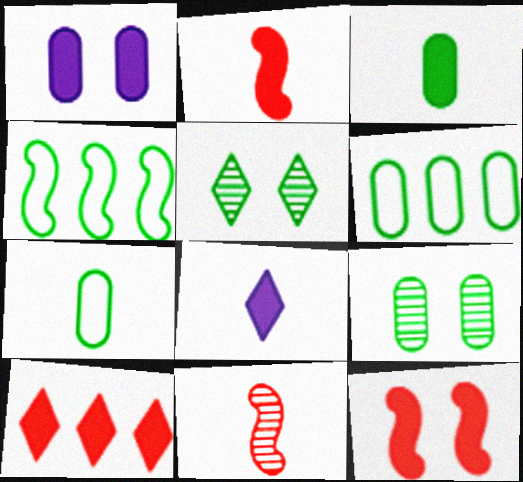[[2, 3, 8], 
[3, 4, 5], 
[3, 6, 9], 
[7, 8, 11]]